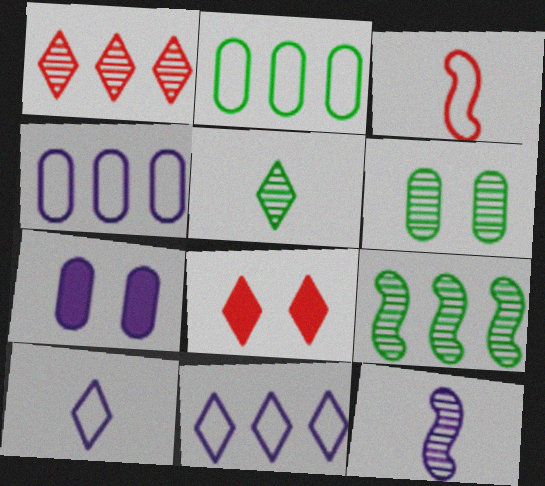[[1, 6, 12], 
[2, 8, 12], 
[5, 6, 9], 
[5, 8, 11], 
[7, 11, 12]]